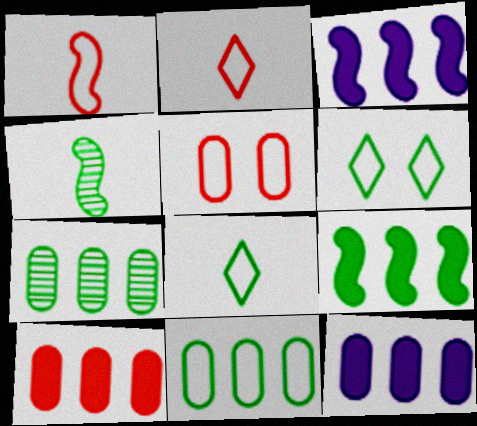[]